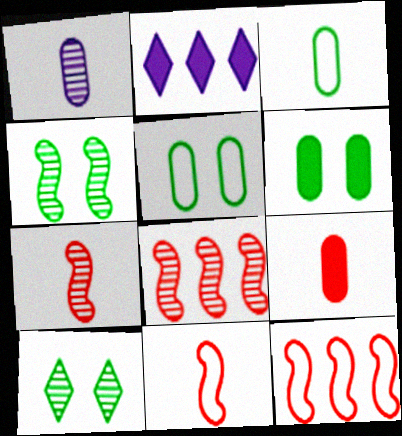[[1, 3, 9], 
[1, 8, 10], 
[2, 5, 7]]